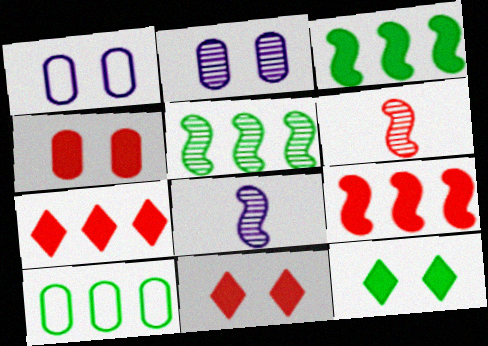[[8, 10, 11]]